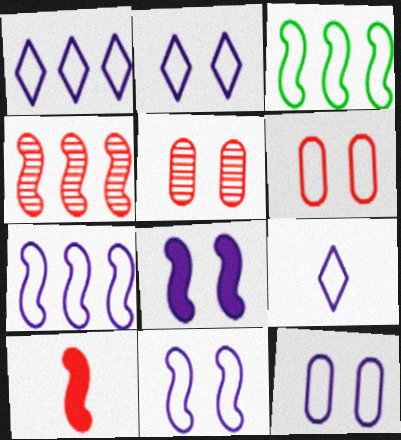[[1, 2, 9], 
[2, 11, 12], 
[3, 6, 9], 
[7, 9, 12]]